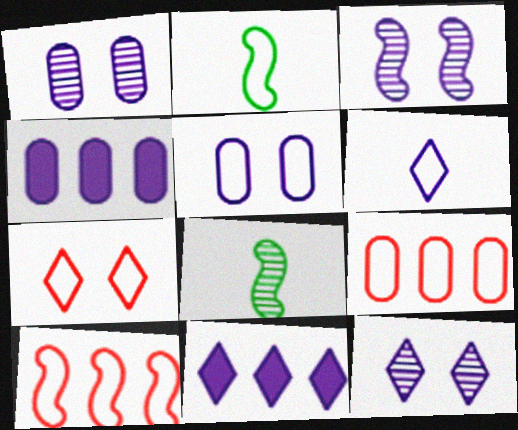[[1, 3, 12], 
[3, 4, 6], 
[4, 7, 8], 
[6, 11, 12]]